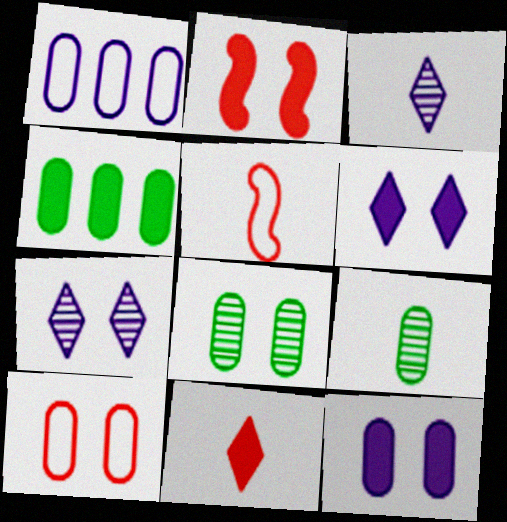[[4, 5, 7], 
[8, 10, 12]]